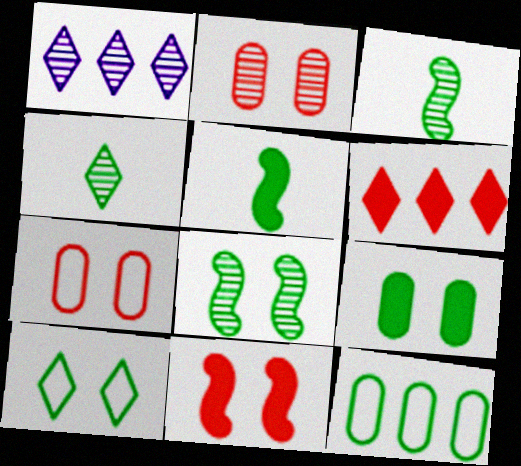[[1, 2, 3], 
[1, 5, 7], 
[8, 9, 10]]